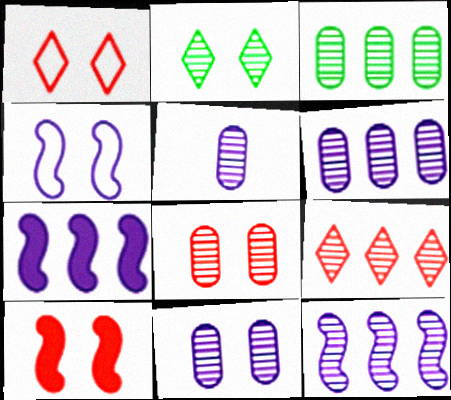[[1, 8, 10], 
[3, 5, 8], 
[3, 9, 12], 
[5, 6, 11]]